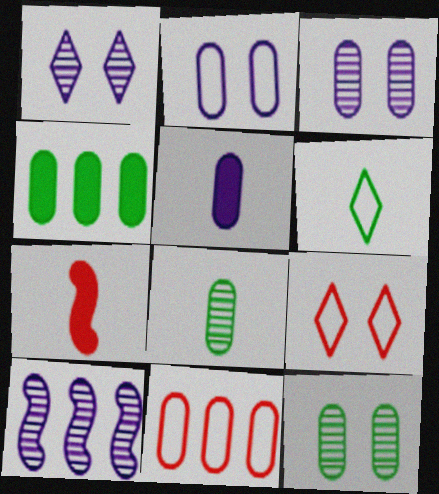[[5, 11, 12]]